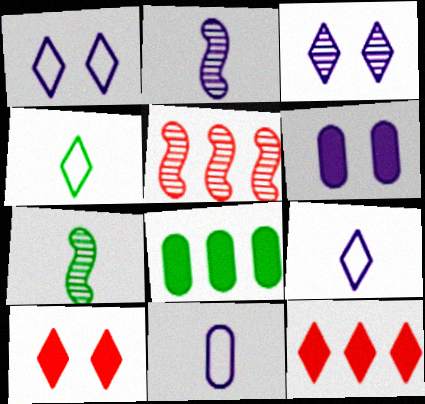[[3, 4, 12], 
[4, 5, 6]]